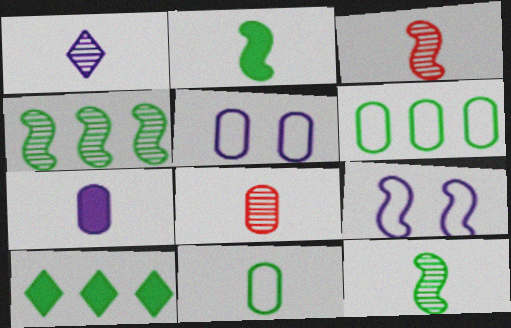[[1, 8, 12], 
[3, 5, 10], 
[4, 6, 10], 
[7, 8, 11], 
[8, 9, 10]]